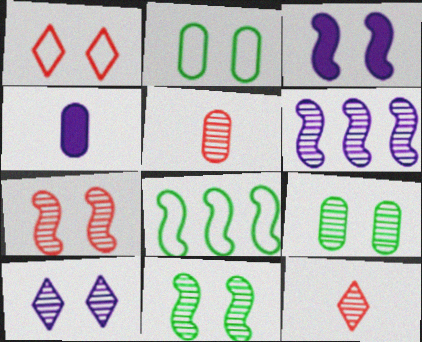[[1, 3, 9], 
[6, 9, 12], 
[7, 9, 10]]